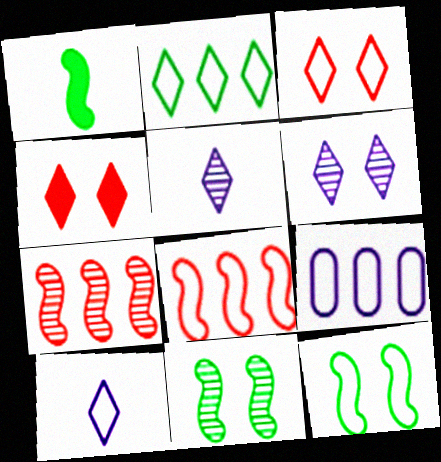[[2, 3, 10], 
[2, 4, 5], 
[2, 8, 9]]